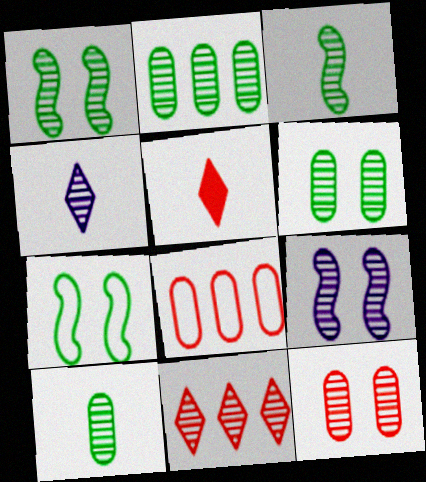[[2, 6, 10], 
[9, 10, 11]]